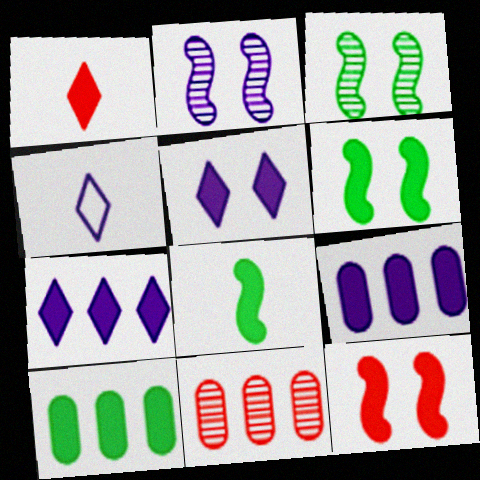[[1, 6, 9], 
[2, 4, 9], 
[4, 6, 11]]